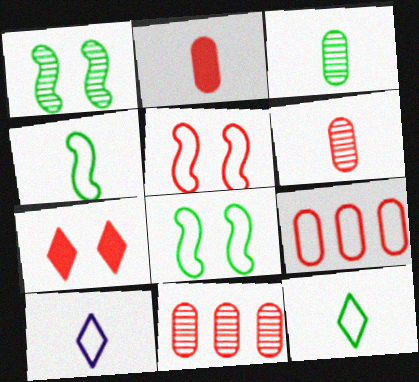[[8, 9, 10]]